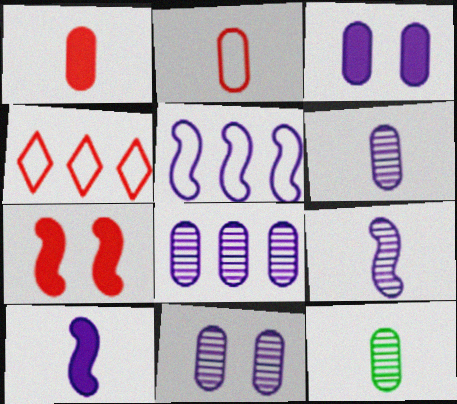[[6, 8, 11]]